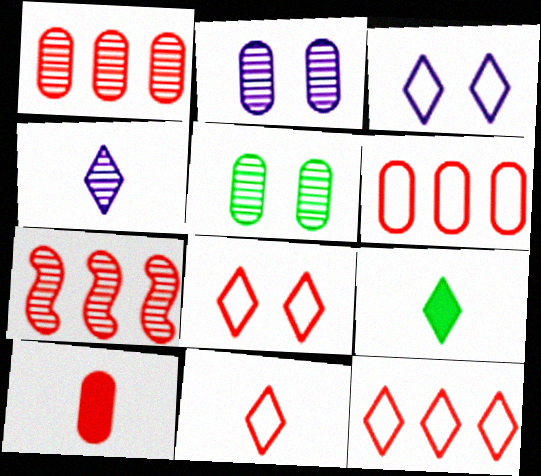[[4, 5, 7], 
[4, 9, 11], 
[7, 8, 10], 
[8, 11, 12]]